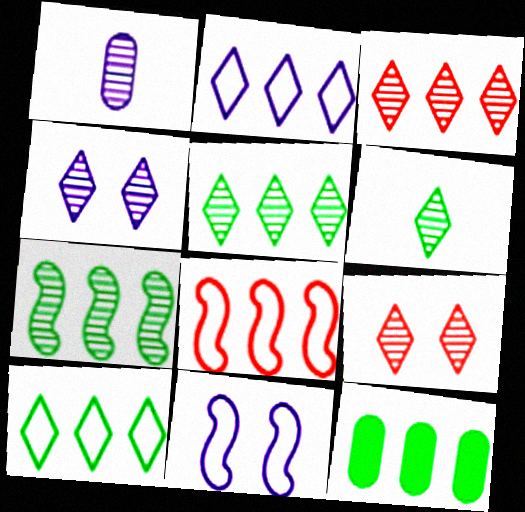[[1, 7, 9], 
[3, 4, 6], 
[7, 10, 12]]